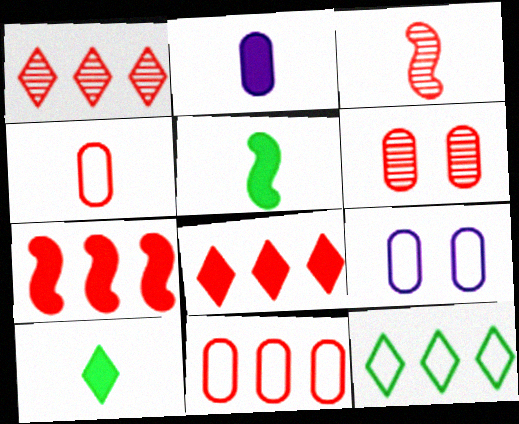[[1, 3, 6], 
[1, 5, 9], 
[1, 7, 11]]